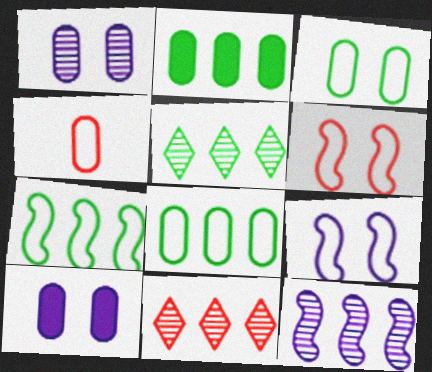[[1, 2, 4], 
[2, 5, 7]]